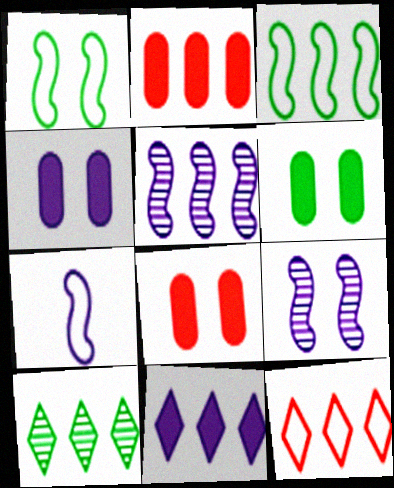[[4, 6, 8], 
[7, 8, 10], 
[10, 11, 12]]